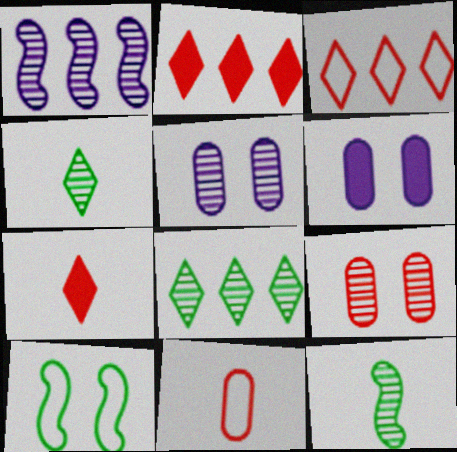[[1, 4, 9], 
[3, 6, 12]]